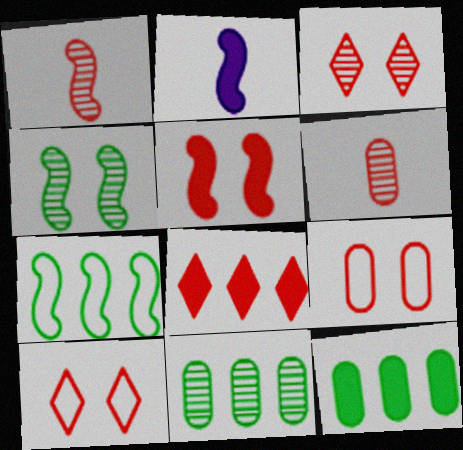[[1, 8, 9], 
[2, 10, 11], 
[3, 5, 9]]